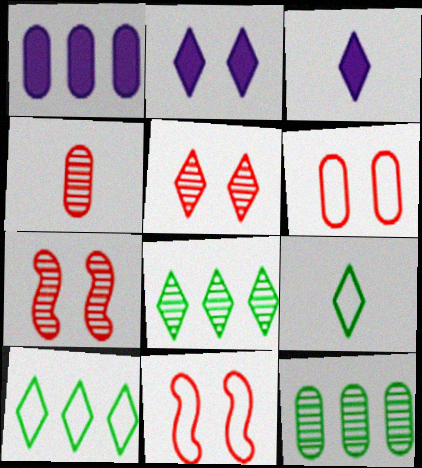[[1, 7, 9], 
[3, 5, 10], 
[3, 11, 12]]